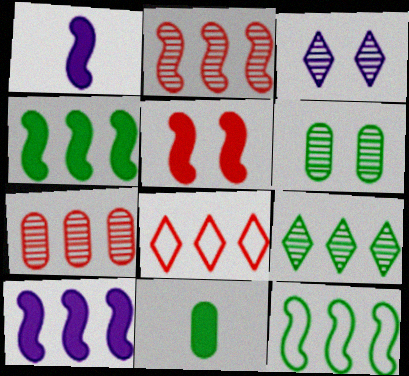[[1, 4, 5], 
[1, 6, 8], 
[2, 10, 12]]